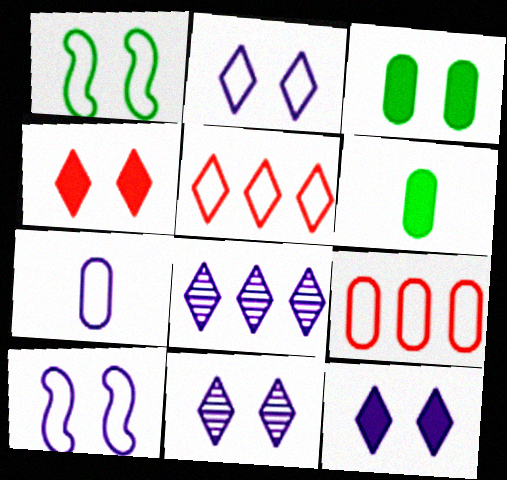[[1, 5, 7], 
[2, 11, 12]]